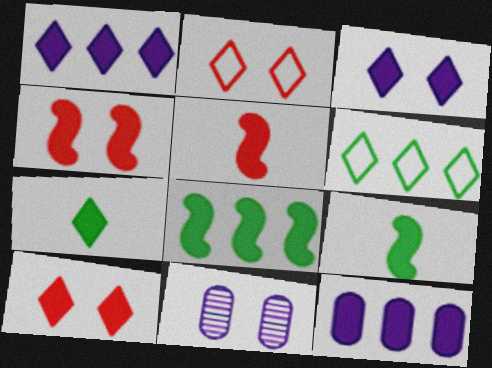[[1, 7, 10], 
[4, 7, 12], 
[5, 6, 11], 
[9, 10, 12]]